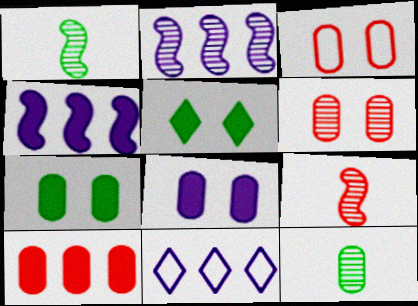[[7, 9, 11]]